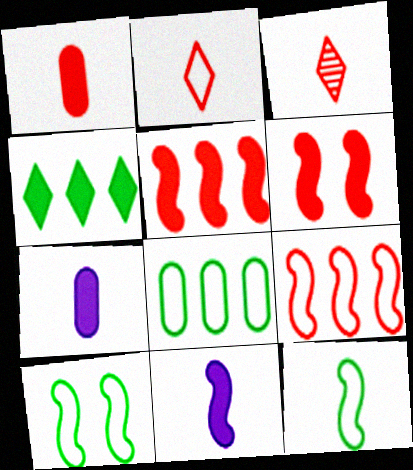[[3, 7, 12], 
[4, 6, 7]]